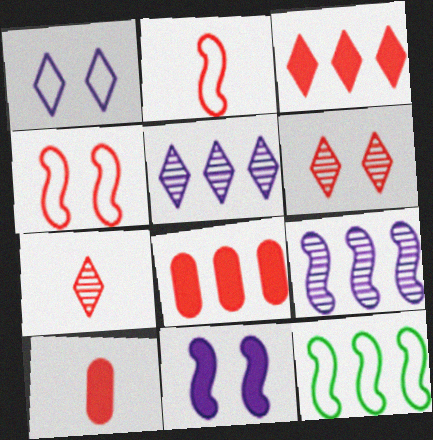[[2, 6, 8], 
[2, 7, 10], 
[4, 7, 8], 
[5, 8, 12]]